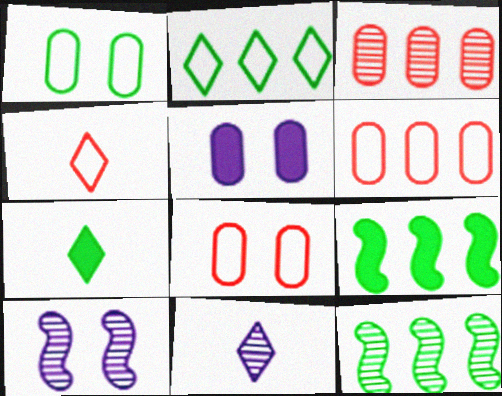[[1, 7, 12], 
[4, 5, 12], 
[4, 7, 11], 
[6, 7, 10], 
[8, 9, 11]]